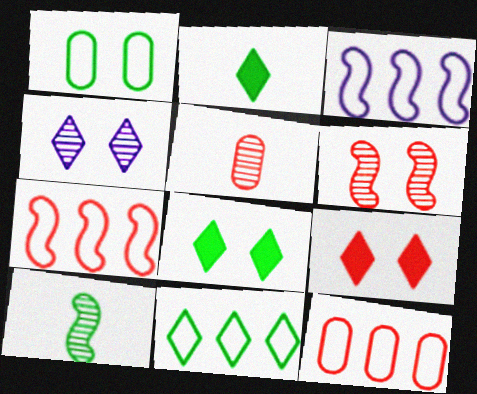[[3, 5, 8], 
[3, 11, 12], 
[5, 7, 9]]